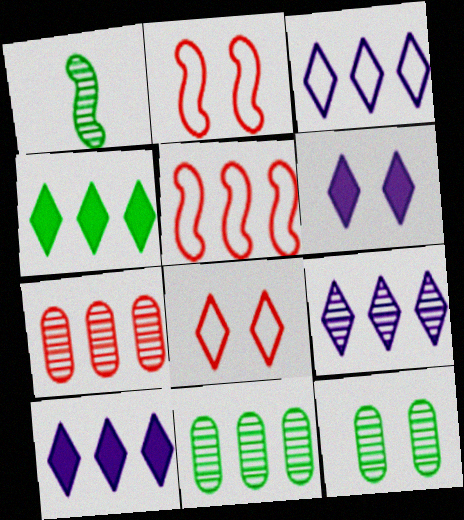[[2, 6, 12], 
[3, 9, 10], 
[5, 10, 11]]